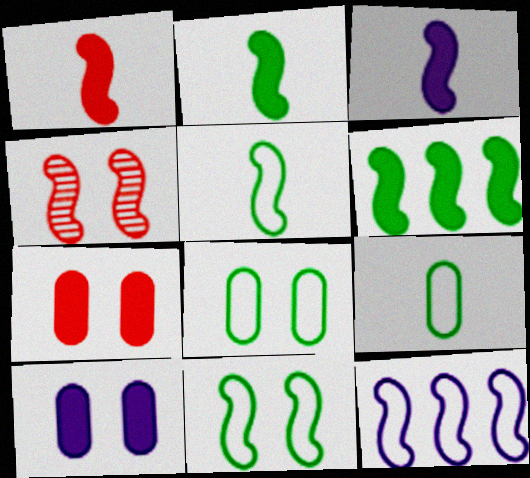[[1, 2, 3], 
[2, 4, 12]]